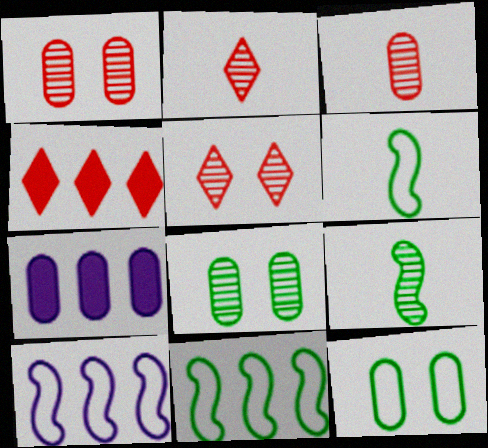[[3, 7, 12], 
[5, 6, 7]]